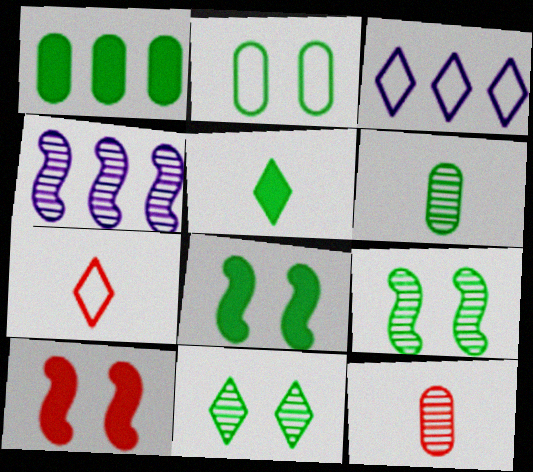[[1, 2, 6], 
[1, 5, 8], 
[2, 8, 11], 
[3, 6, 10], 
[3, 8, 12], 
[4, 11, 12]]